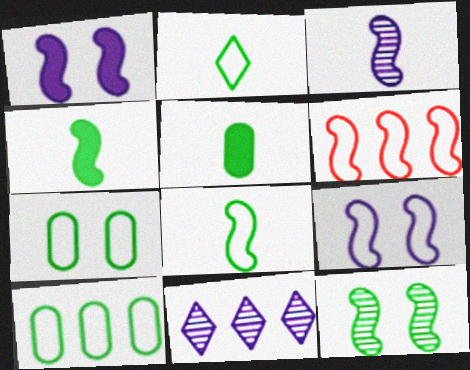[[6, 8, 9]]